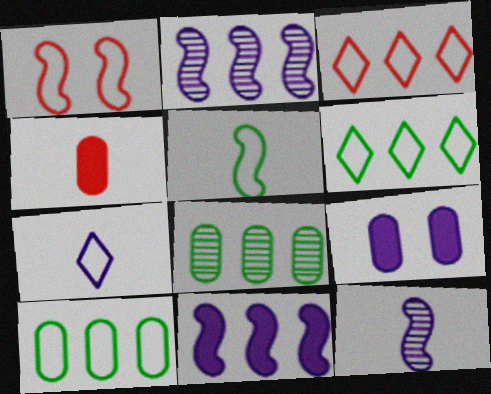[[1, 7, 10], 
[2, 7, 9], 
[3, 8, 11]]